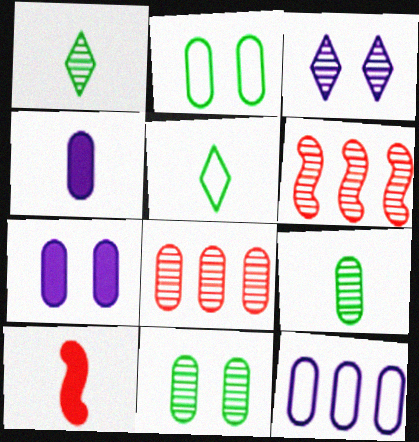[[2, 4, 8], 
[3, 6, 9], 
[5, 6, 7]]